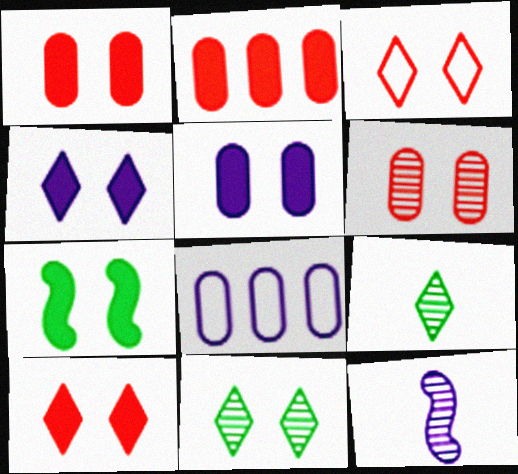[[1, 4, 7], 
[3, 4, 11], 
[4, 8, 12], 
[5, 7, 10]]